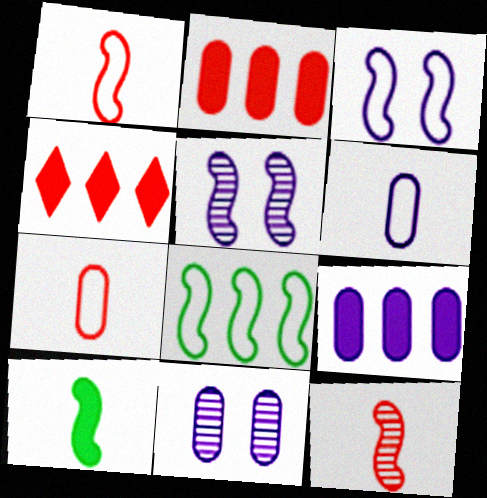[[1, 3, 8], 
[6, 9, 11]]